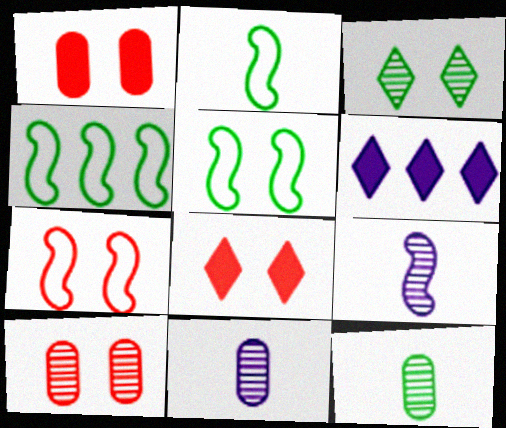[[2, 4, 5], 
[2, 6, 10], 
[4, 8, 11], 
[6, 7, 12], 
[7, 8, 10]]